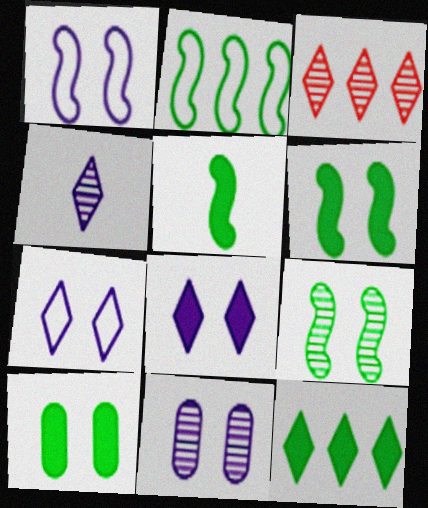[[1, 8, 11], 
[2, 5, 9], 
[5, 10, 12]]